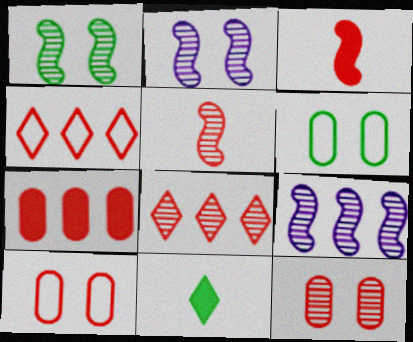[[1, 5, 9], 
[3, 4, 12], 
[3, 8, 10], 
[5, 8, 12], 
[9, 10, 11]]